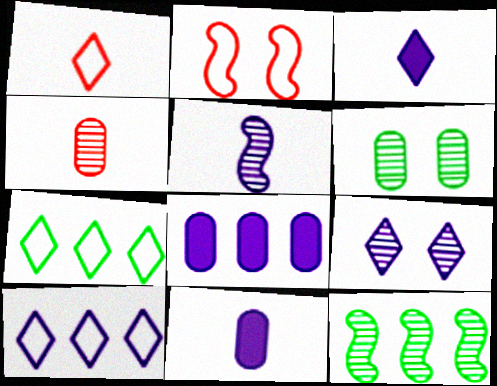[[3, 9, 10], 
[4, 9, 12]]